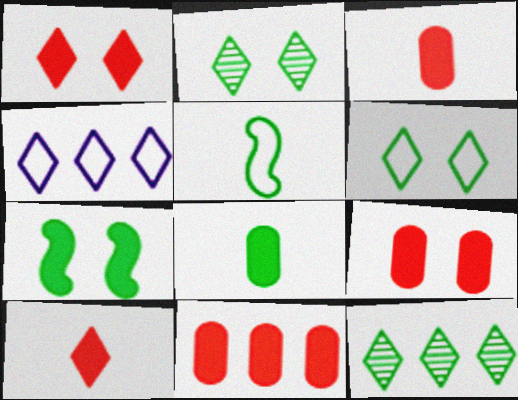[[2, 4, 10], 
[3, 9, 11]]